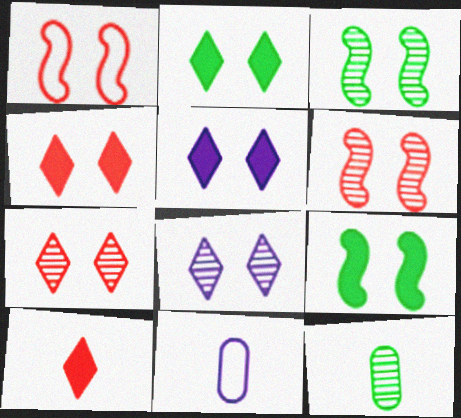[[2, 4, 5]]